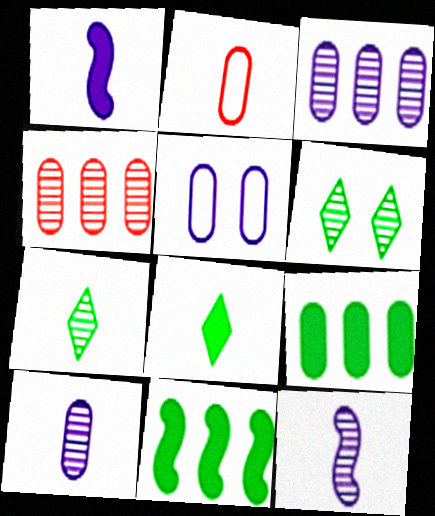[[1, 2, 7], 
[2, 8, 12], 
[4, 6, 12]]